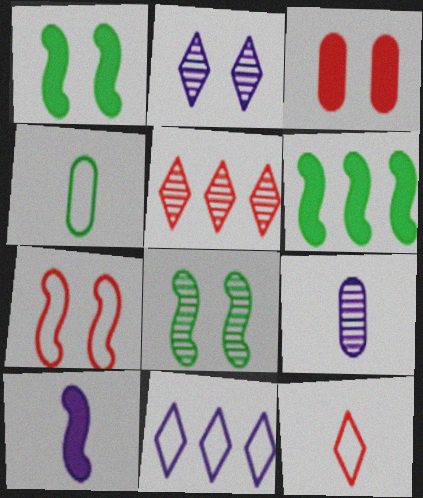[[4, 7, 11], 
[5, 8, 9]]